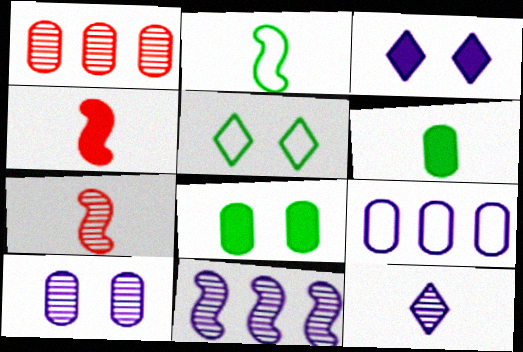[[1, 2, 3], 
[10, 11, 12]]